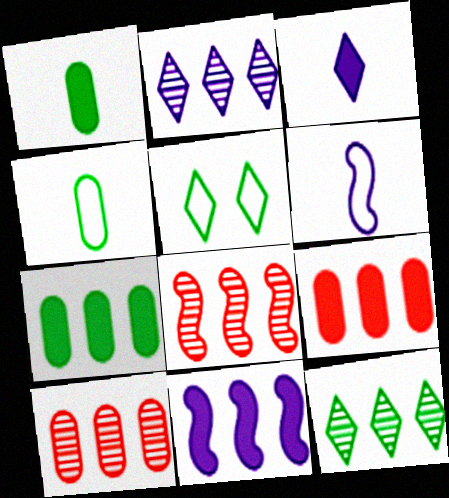[]